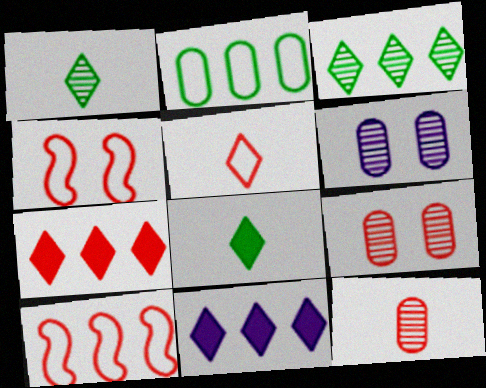[[4, 7, 12], 
[6, 8, 10]]